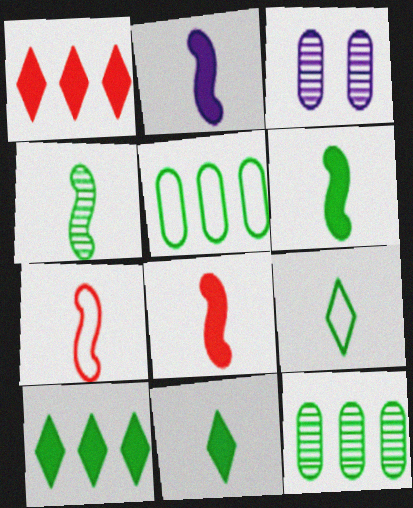[[2, 4, 7], 
[2, 6, 8], 
[3, 7, 10]]